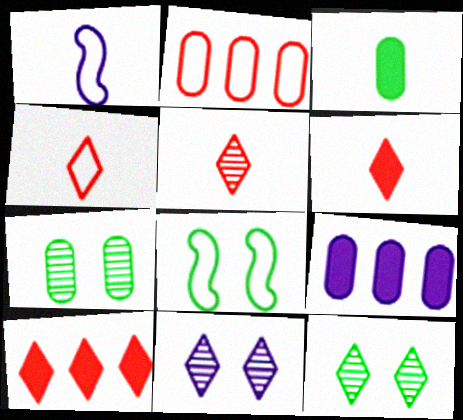[[1, 3, 5], 
[1, 7, 10], 
[1, 9, 11], 
[4, 5, 6], 
[5, 8, 9]]